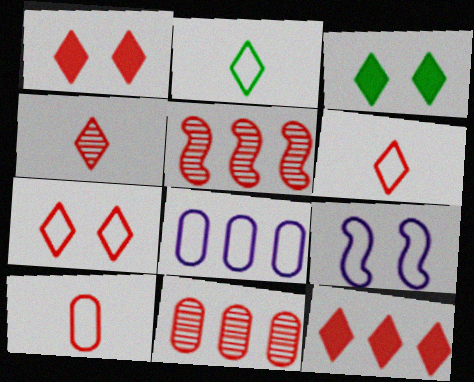[[1, 5, 10], 
[4, 7, 12]]